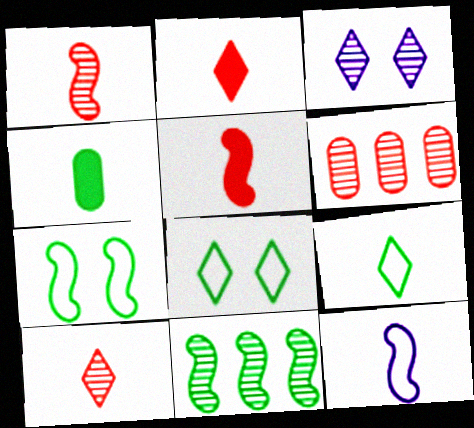[[4, 8, 11], 
[4, 10, 12]]